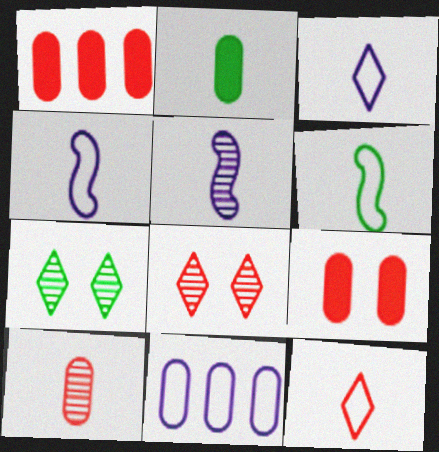[[1, 4, 7], 
[2, 5, 12]]